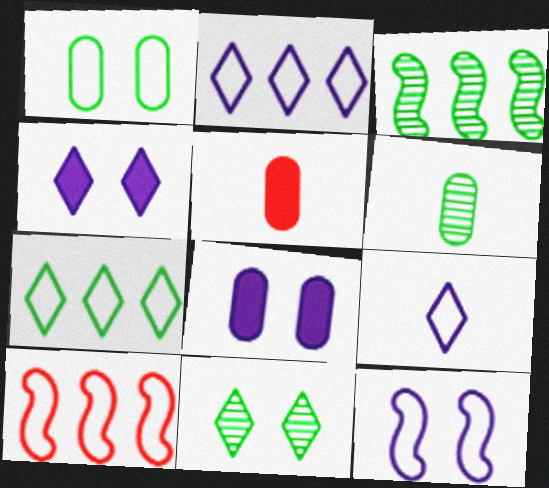[[1, 9, 10], 
[3, 6, 11], 
[4, 6, 10]]